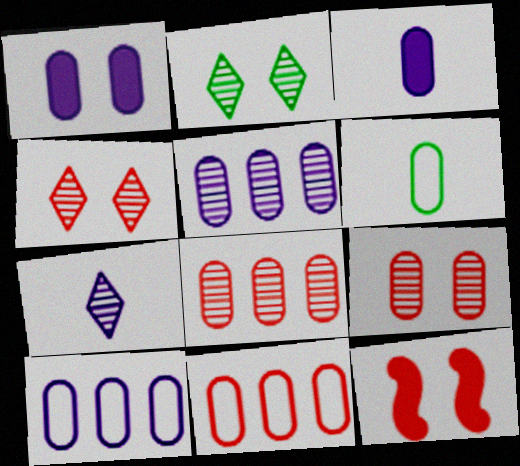[[1, 6, 8]]